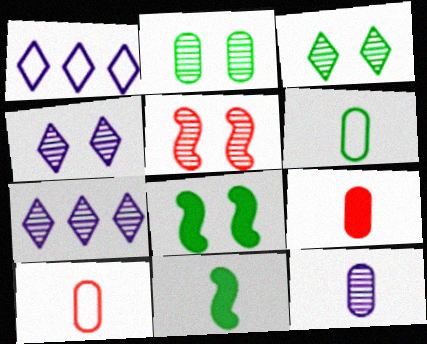[[2, 4, 5], 
[6, 9, 12], 
[7, 8, 10]]